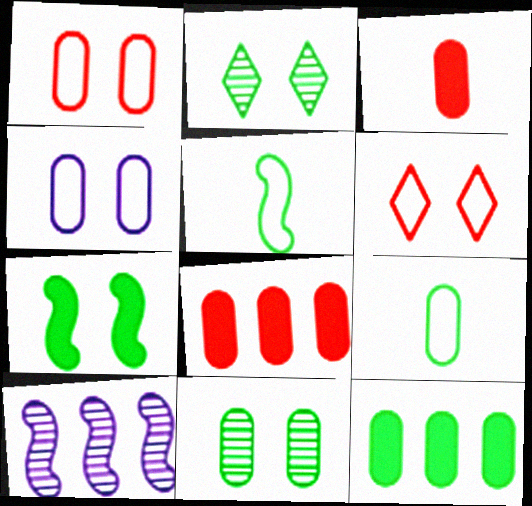[[2, 5, 12], 
[9, 11, 12]]